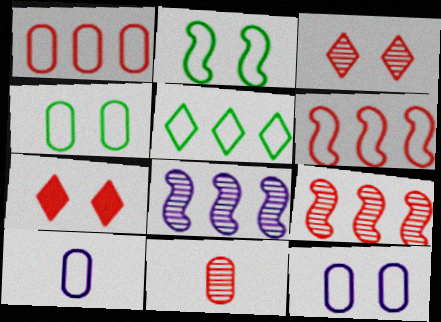[[1, 4, 10], 
[3, 9, 11], 
[6, 7, 11]]